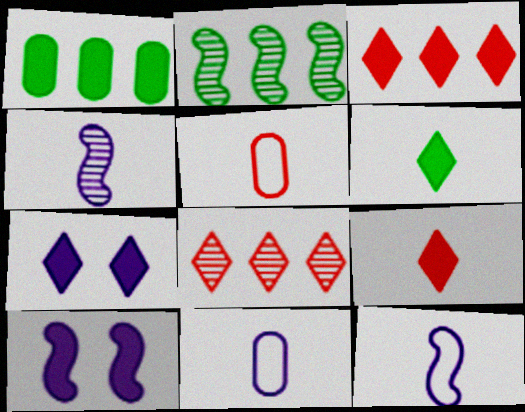[[1, 9, 10], 
[2, 5, 7], 
[3, 6, 7], 
[4, 5, 6]]